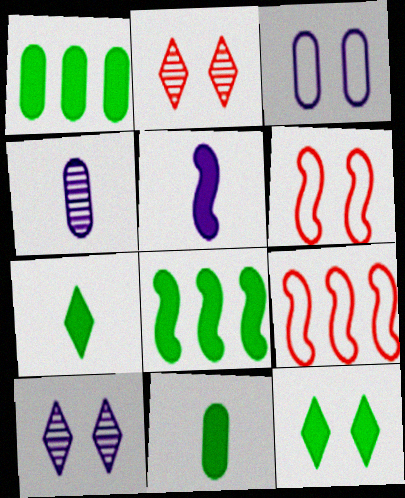[[4, 9, 12], 
[8, 11, 12], 
[9, 10, 11]]